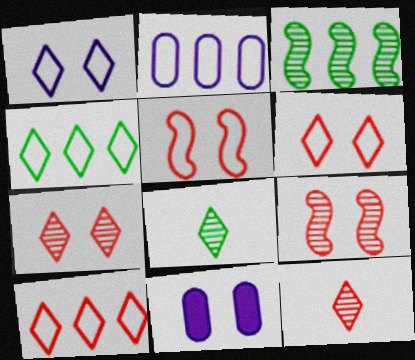[]